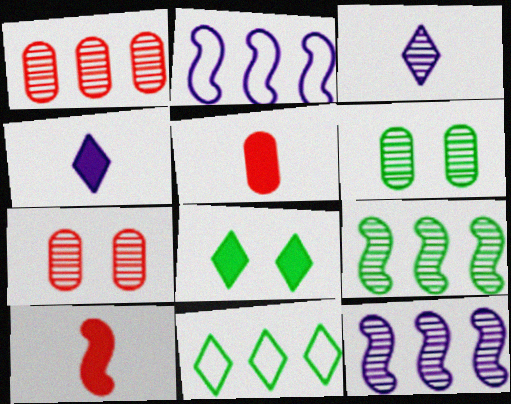[[3, 7, 9]]